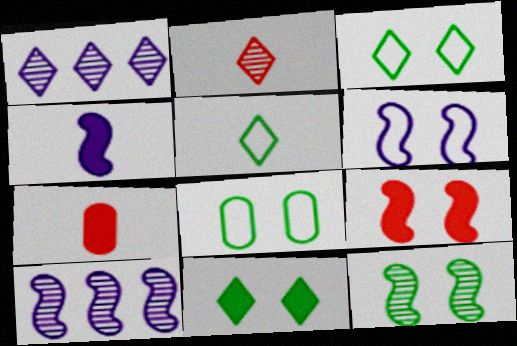[[3, 7, 10], 
[4, 6, 10], 
[6, 9, 12], 
[8, 11, 12]]